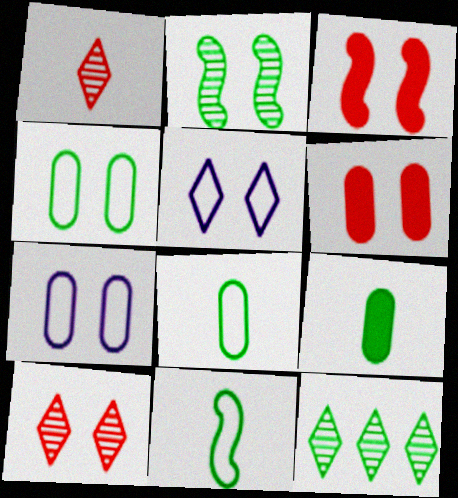[[2, 5, 6]]